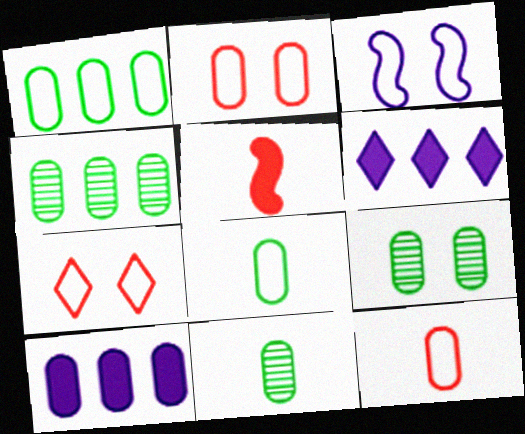[[2, 10, 11], 
[4, 9, 11], 
[9, 10, 12]]